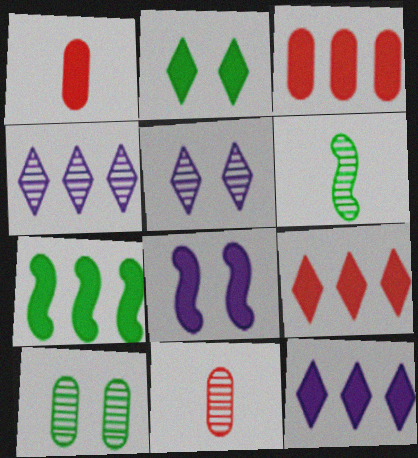[[3, 7, 12]]